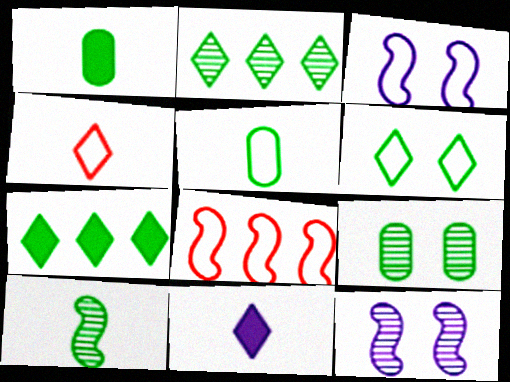[[2, 9, 10], 
[8, 9, 11]]